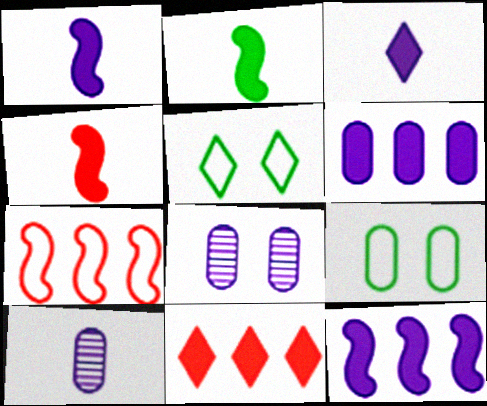[[1, 2, 4]]